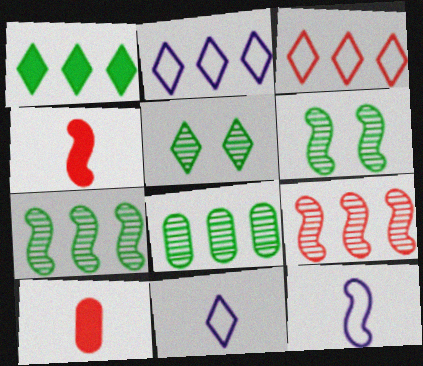[[2, 6, 10]]